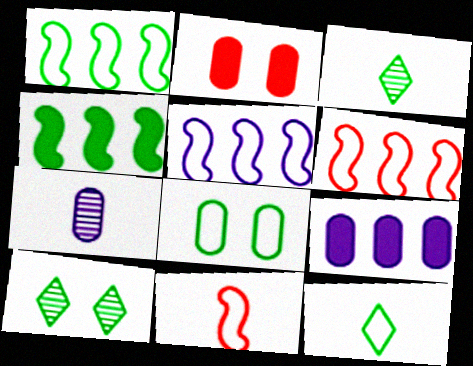[[1, 5, 6], 
[1, 8, 12], 
[2, 3, 5], 
[3, 4, 8], 
[9, 10, 11]]